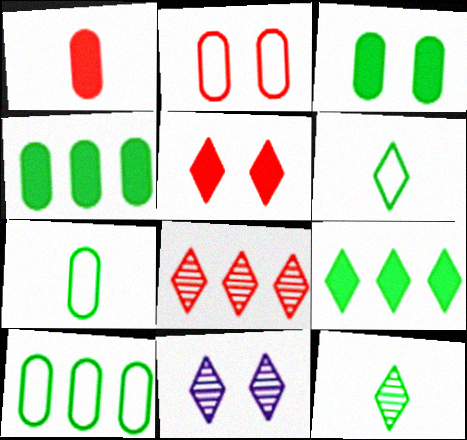[[8, 11, 12]]